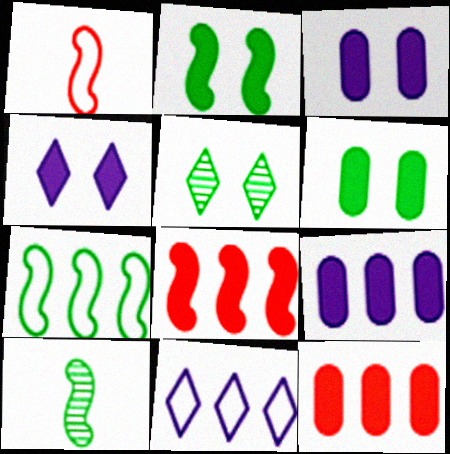[[1, 5, 9], 
[2, 7, 10]]